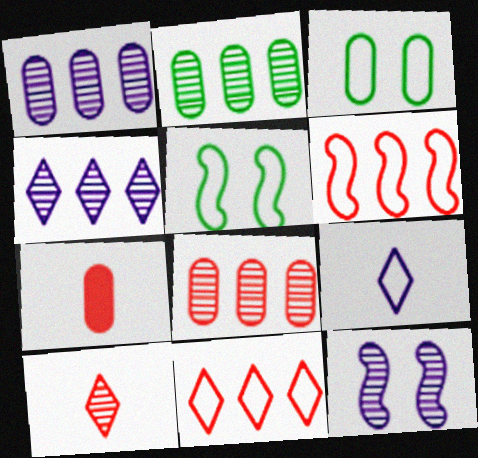[[1, 2, 8], 
[1, 3, 7], 
[2, 10, 12], 
[3, 6, 9], 
[4, 5, 7]]